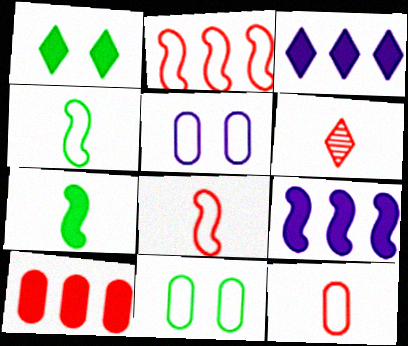[[6, 9, 11]]